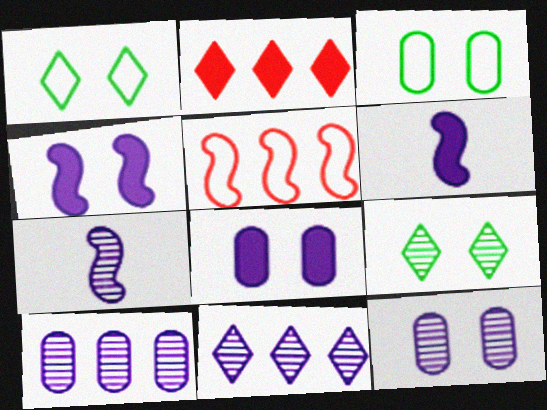[[2, 3, 7], 
[7, 11, 12]]